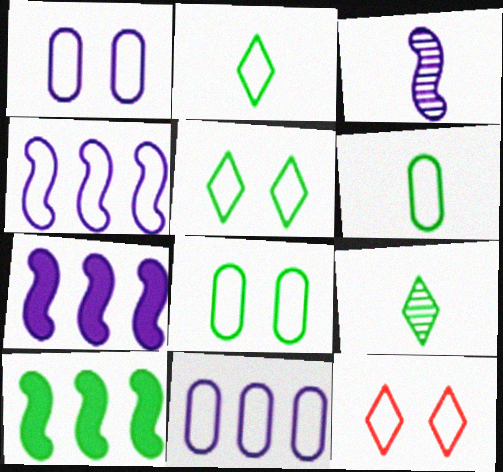[[4, 6, 12], 
[8, 9, 10]]